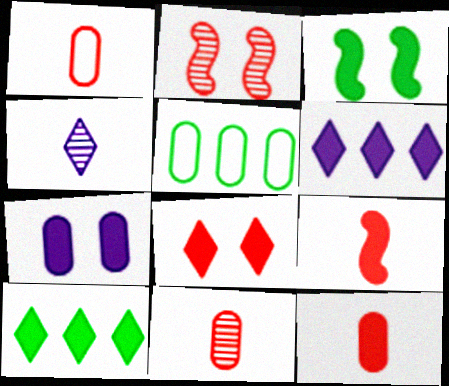[[1, 11, 12], 
[3, 6, 12], 
[3, 7, 8], 
[5, 7, 11], 
[7, 9, 10]]